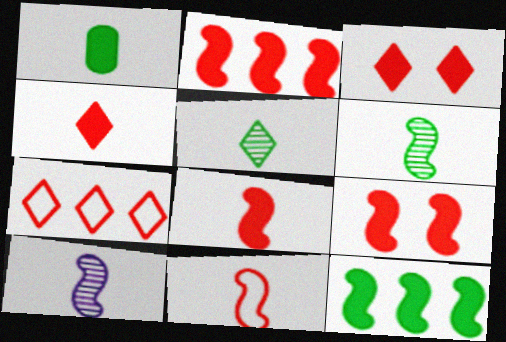[[2, 8, 9]]